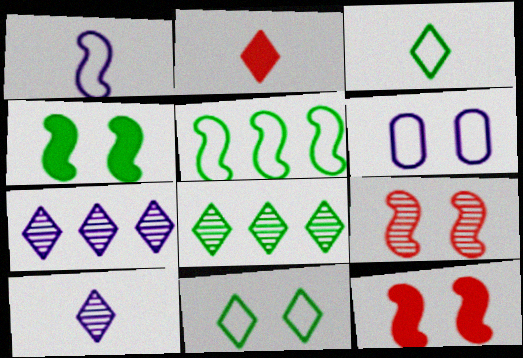[[2, 3, 10], 
[2, 7, 11]]